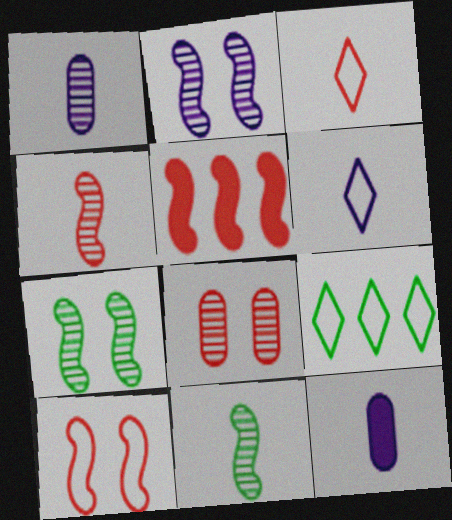[[3, 5, 8], 
[3, 11, 12], 
[4, 5, 10]]